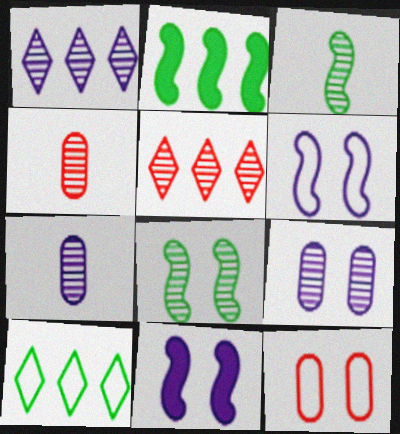[[1, 4, 8], 
[3, 5, 9], 
[4, 10, 11], 
[5, 7, 8]]